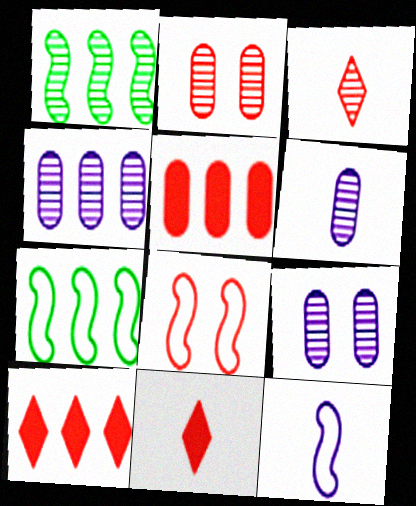[[1, 3, 9], 
[3, 5, 8], 
[4, 6, 9], 
[4, 7, 10], 
[7, 8, 12], 
[7, 9, 11]]